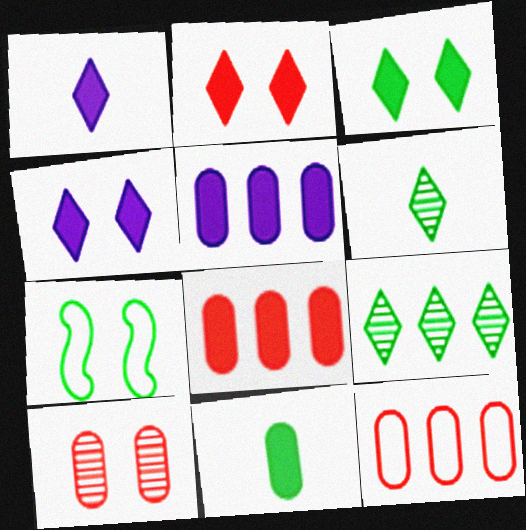[[2, 3, 4], 
[4, 7, 10], 
[7, 9, 11]]